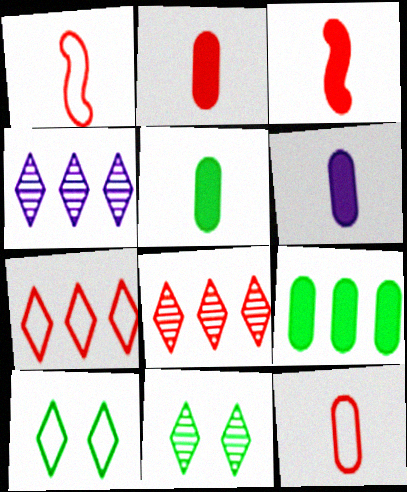[[2, 5, 6]]